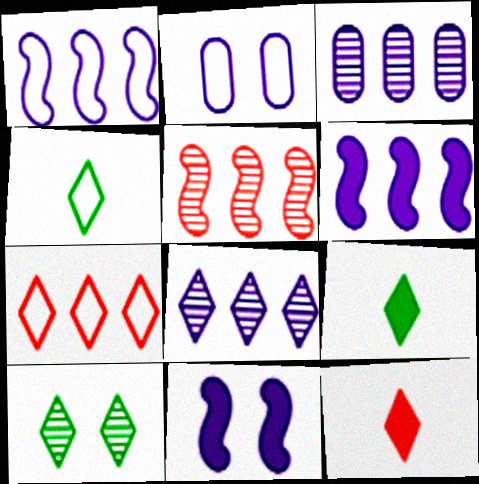[[2, 5, 9]]